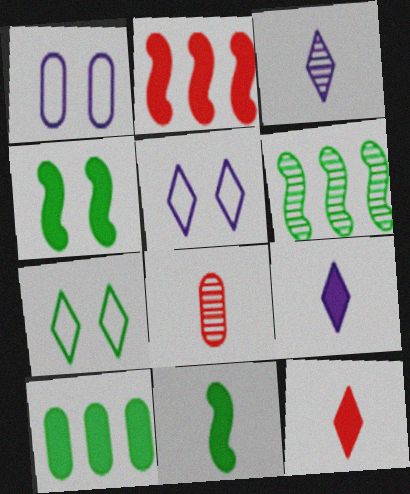[[1, 6, 12], 
[1, 8, 10]]